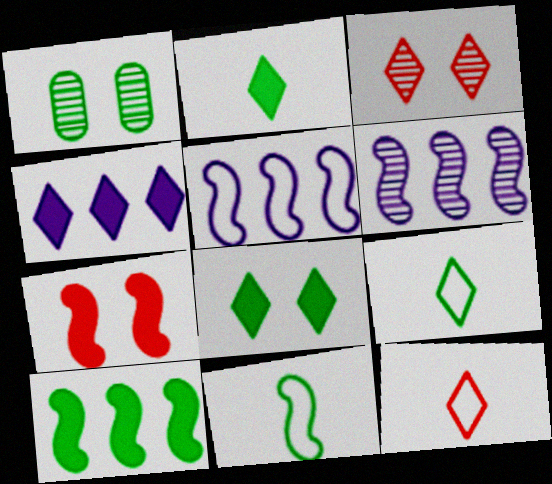[[1, 9, 10], 
[3, 4, 9], 
[6, 7, 11]]